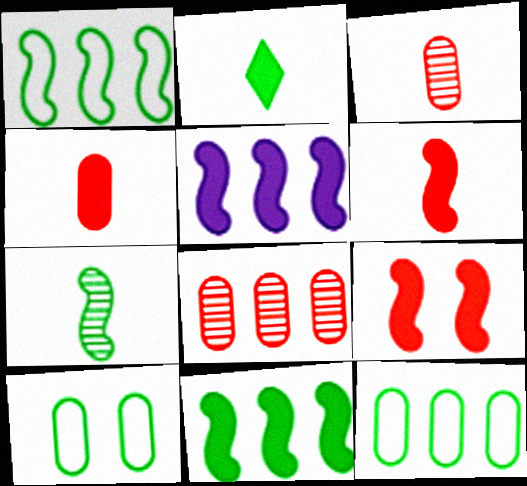[]